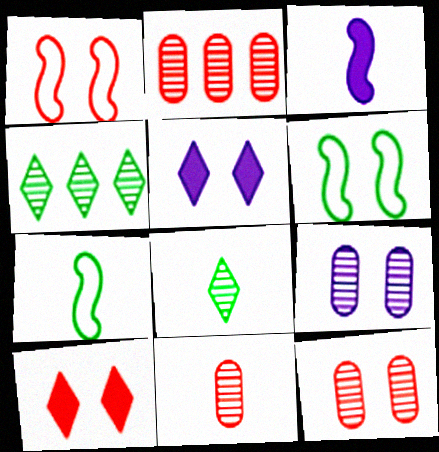[[1, 10, 12], 
[2, 5, 7], 
[2, 11, 12], 
[5, 6, 12], 
[6, 9, 10]]